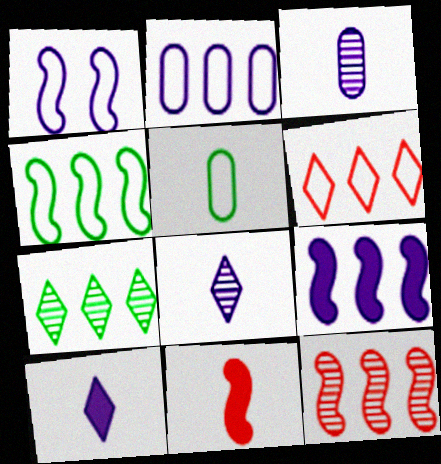[[1, 5, 6], 
[2, 4, 6], 
[4, 9, 12], 
[5, 8, 11]]